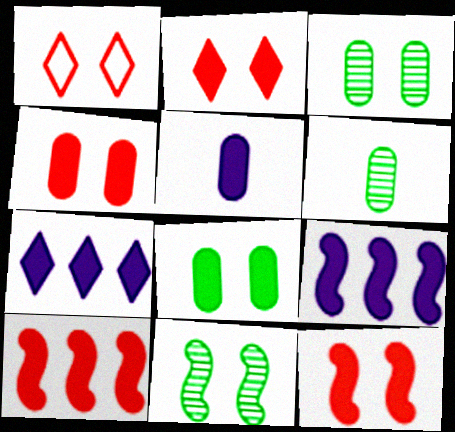[[1, 6, 9], 
[2, 4, 12]]